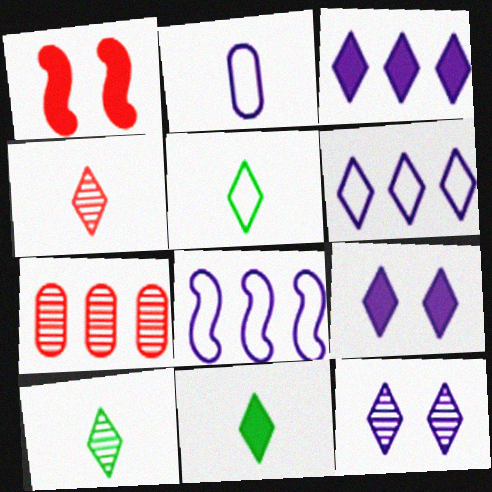[[5, 10, 11]]